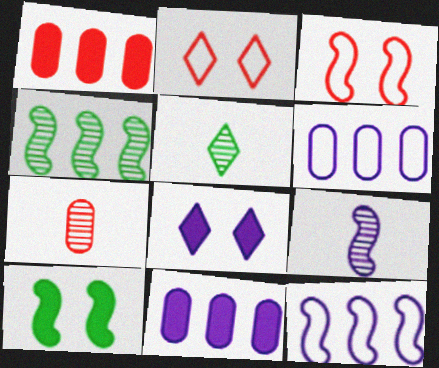[[3, 5, 11], 
[5, 7, 9], 
[6, 8, 9]]